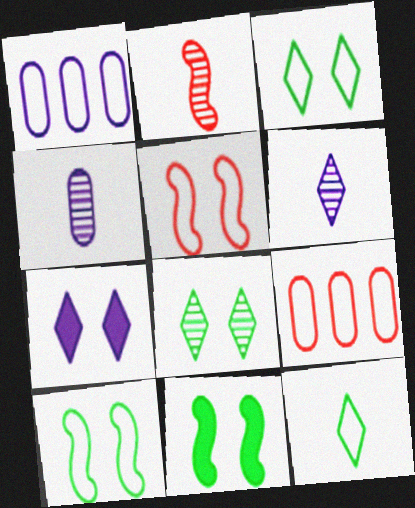[[1, 5, 12], 
[6, 9, 11]]